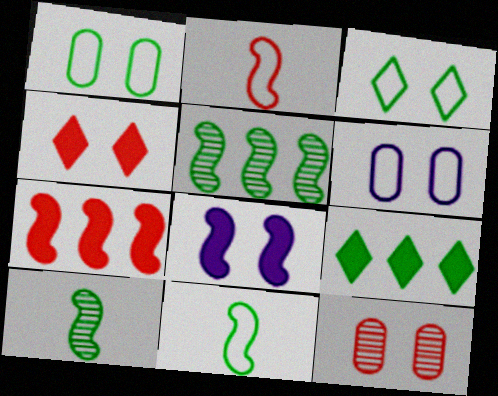[[1, 9, 10], 
[2, 5, 8], 
[3, 8, 12]]